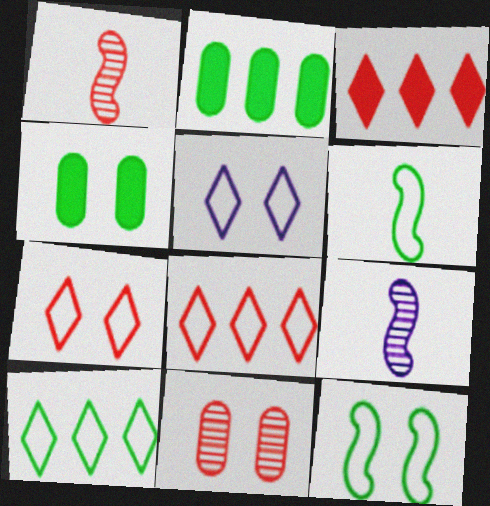[[1, 2, 5], 
[2, 7, 9], 
[4, 8, 9]]